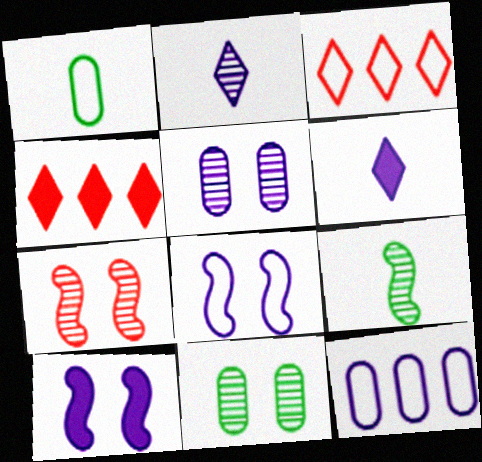[[1, 3, 8], 
[2, 10, 12]]